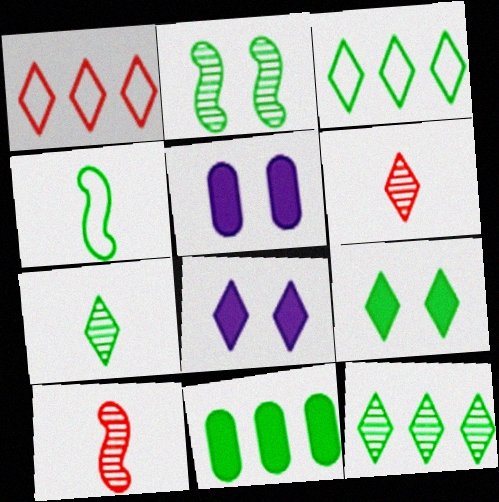[[1, 7, 8], 
[3, 5, 10], 
[3, 6, 8], 
[3, 7, 9]]